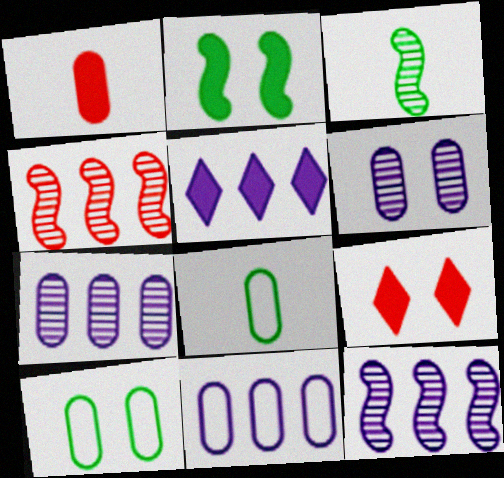[[1, 2, 5], 
[1, 7, 10], 
[3, 9, 11], 
[5, 11, 12], 
[8, 9, 12]]